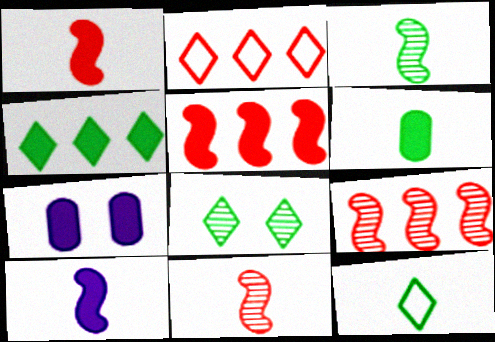[[1, 4, 7], 
[2, 3, 7], 
[3, 6, 12], 
[4, 8, 12], 
[7, 9, 12]]